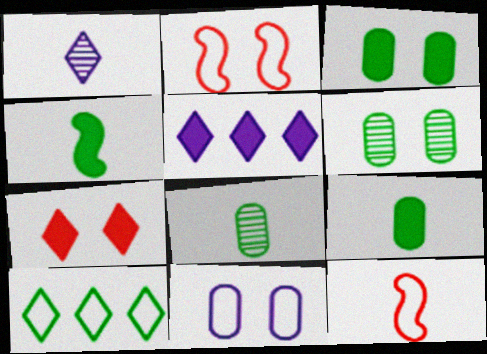[[1, 7, 10], 
[1, 9, 12], 
[2, 5, 8], 
[4, 6, 10], 
[5, 6, 12], 
[10, 11, 12]]